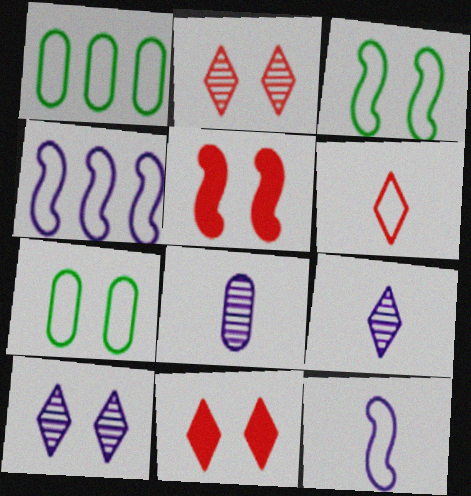[[1, 5, 9], 
[4, 6, 7], 
[5, 7, 10]]